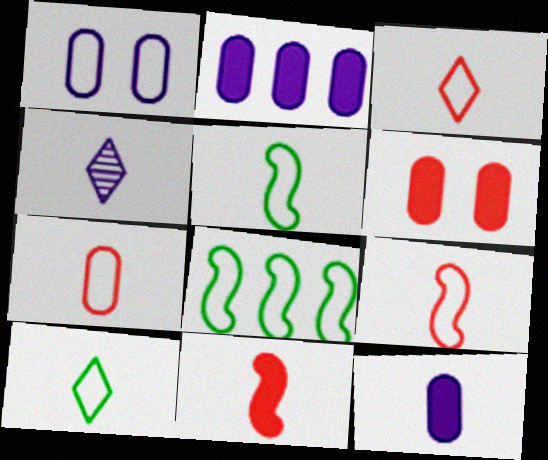[[1, 3, 8], 
[3, 7, 9], 
[4, 6, 8]]